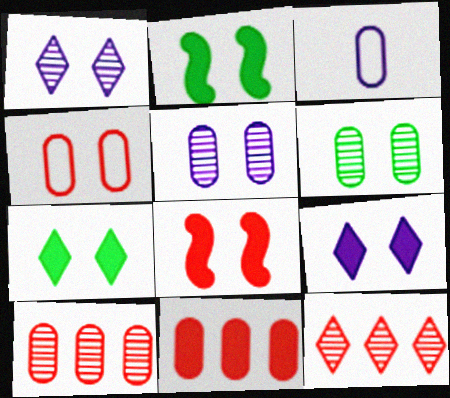[[1, 2, 4], 
[2, 3, 12], 
[3, 6, 11]]